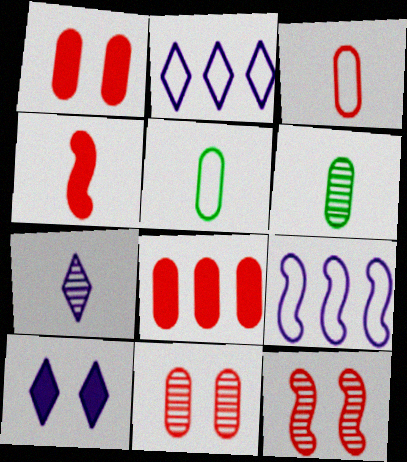[[2, 7, 10], 
[3, 8, 11], 
[4, 5, 7]]